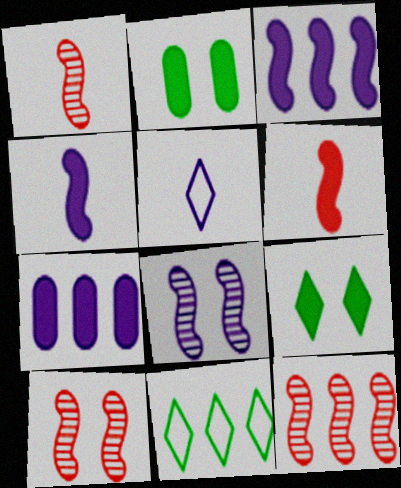[[1, 10, 12], 
[2, 5, 12], 
[5, 7, 8], 
[6, 7, 9], 
[7, 11, 12]]